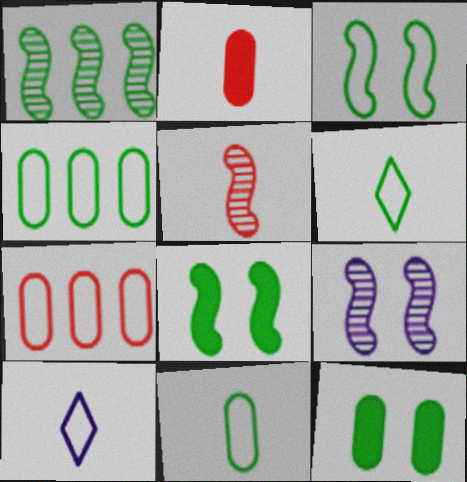[[1, 5, 9], 
[1, 6, 12], 
[3, 4, 6], 
[3, 7, 10]]